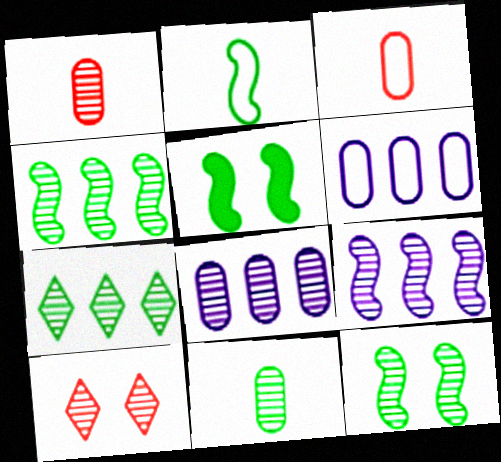[[2, 4, 5], 
[7, 11, 12], 
[9, 10, 11]]